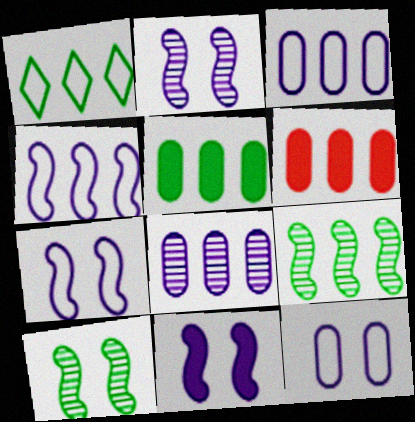[[1, 5, 9], 
[2, 7, 11]]